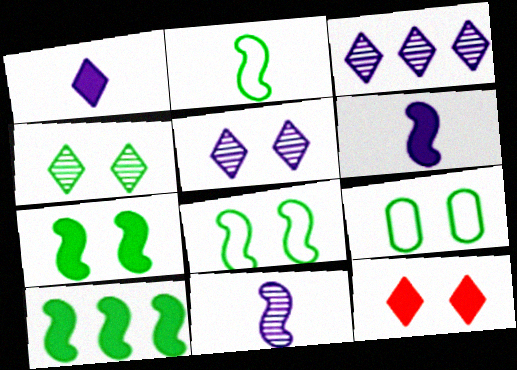[[4, 7, 9]]